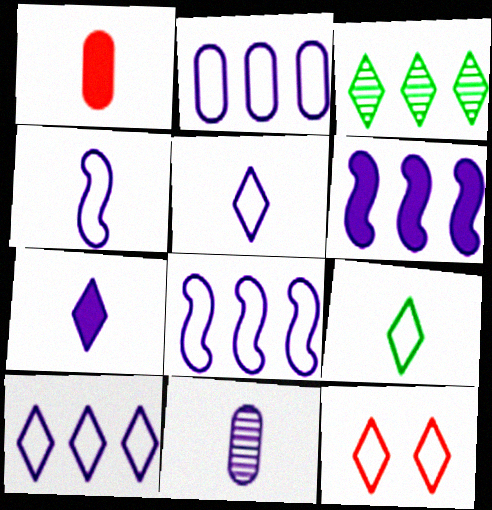[[2, 8, 10], 
[3, 7, 12], 
[4, 7, 11], 
[9, 10, 12]]